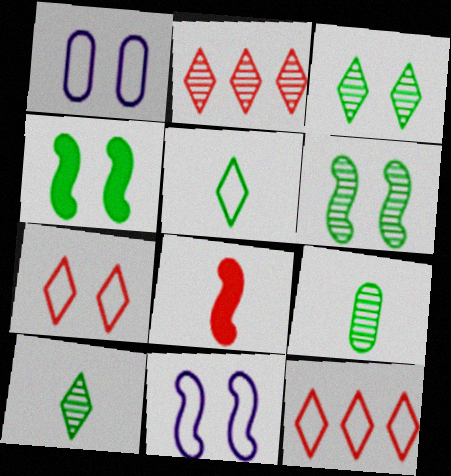[]